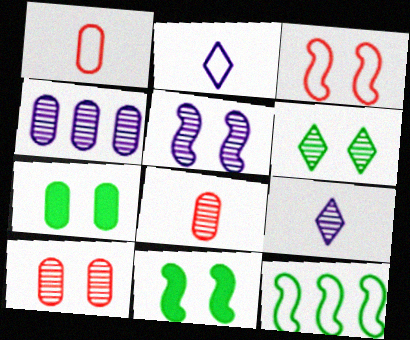[[1, 4, 7], 
[3, 5, 11], 
[4, 5, 9], 
[5, 6, 10]]